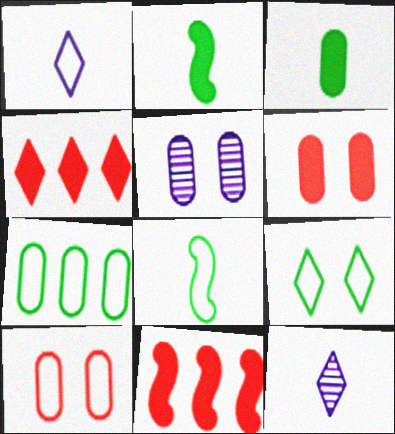[[4, 5, 8], 
[4, 9, 12], 
[7, 8, 9]]